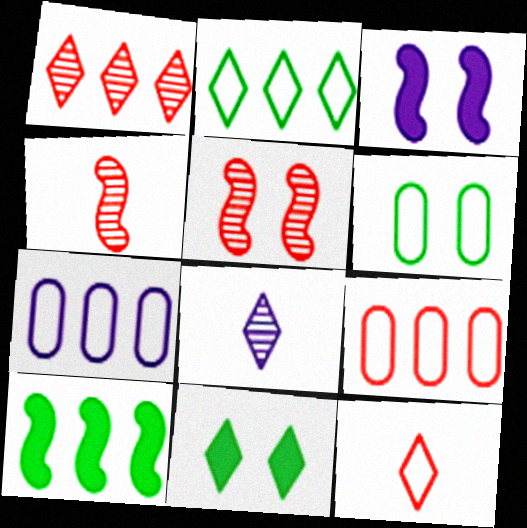[[1, 7, 10], 
[3, 7, 8], 
[4, 7, 11]]